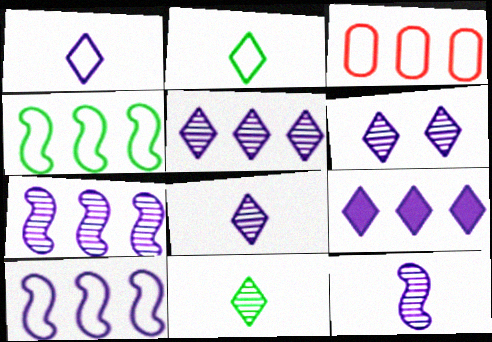[[1, 6, 9], 
[5, 6, 8]]